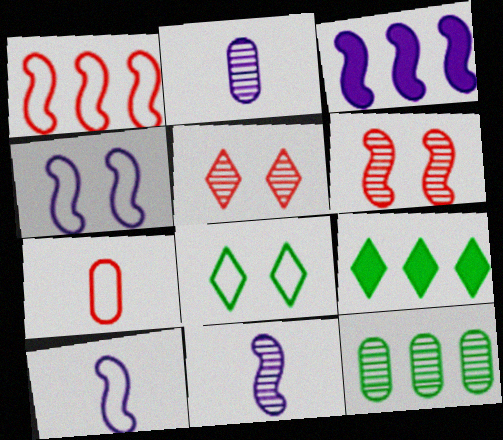[[3, 4, 11], 
[5, 11, 12]]